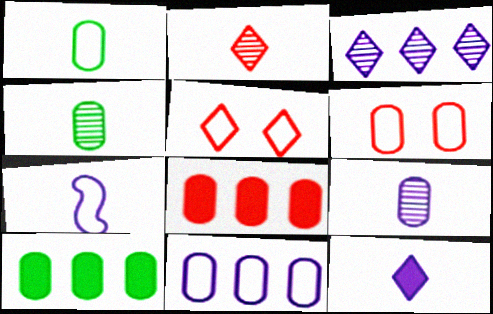[[1, 6, 11], 
[6, 9, 10], 
[7, 9, 12]]